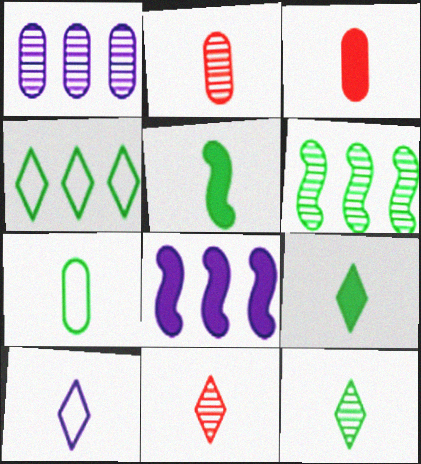[[2, 5, 10], 
[5, 7, 12], 
[9, 10, 11]]